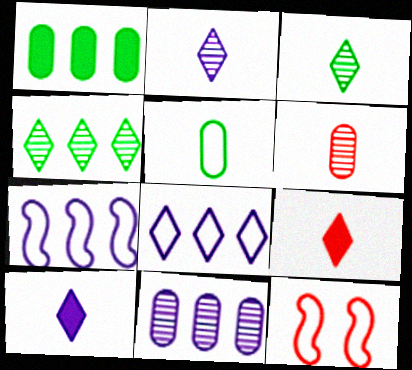[[1, 2, 12], 
[5, 8, 12]]